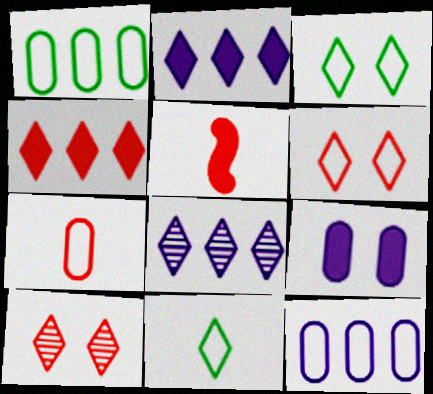[[2, 10, 11]]